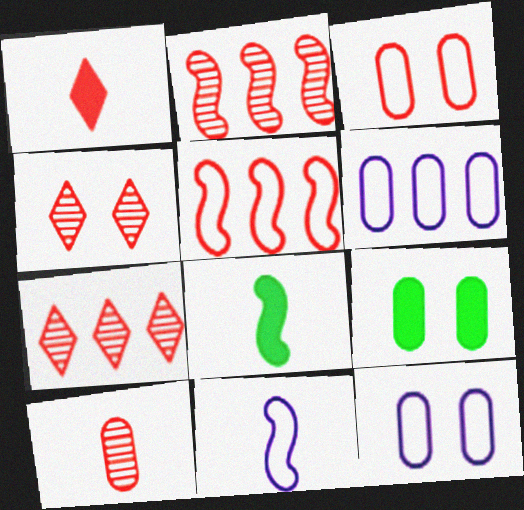[[1, 2, 3], 
[2, 4, 10], 
[4, 6, 8], 
[6, 9, 10], 
[7, 8, 12], 
[7, 9, 11]]